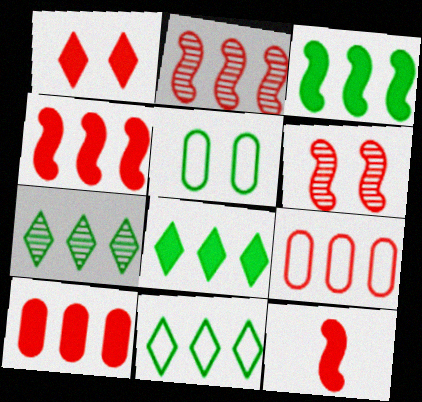[[1, 10, 12], 
[7, 8, 11]]